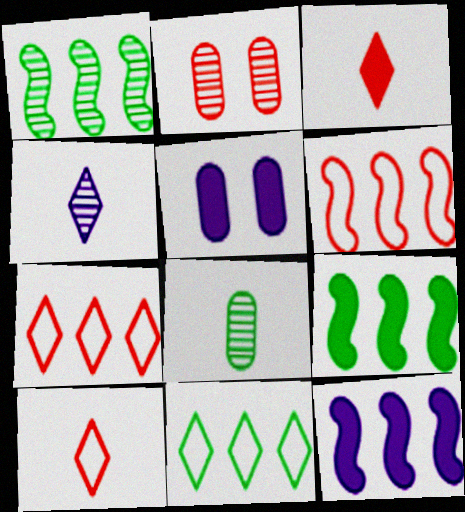[[1, 2, 4], 
[1, 5, 10], 
[1, 6, 12], 
[2, 3, 6], 
[3, 5, 9]]